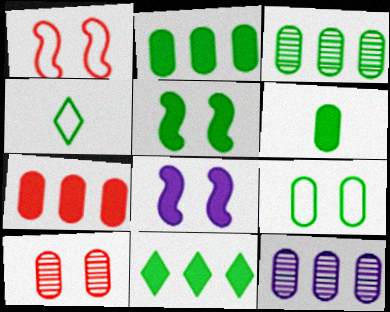[[3, 4, 5], 
[3, 6, 9], 
[5, 6, 11]]